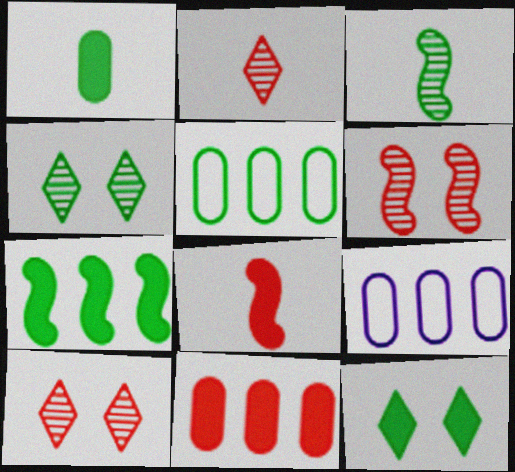[[1, 7, 12], 
[3, 5, 12], 
[4, 8, 9]]